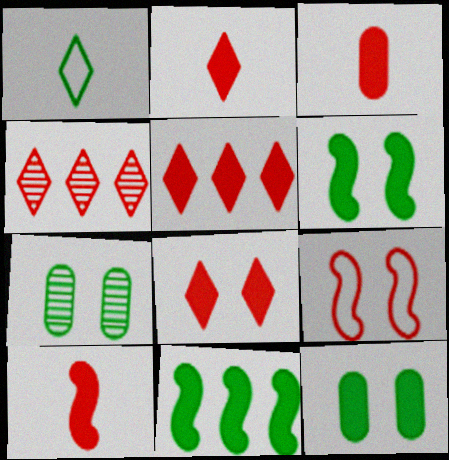[[1, 7, 11], 
[2, 3, 10], 
[2, 5, 8], 
[3, 4, 9]]